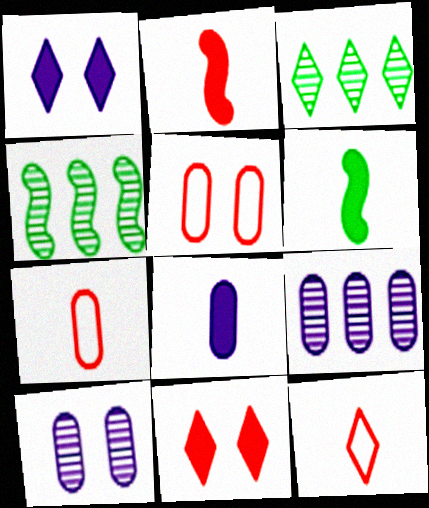[[1, 3, 12], 
[1, 4, 7]]